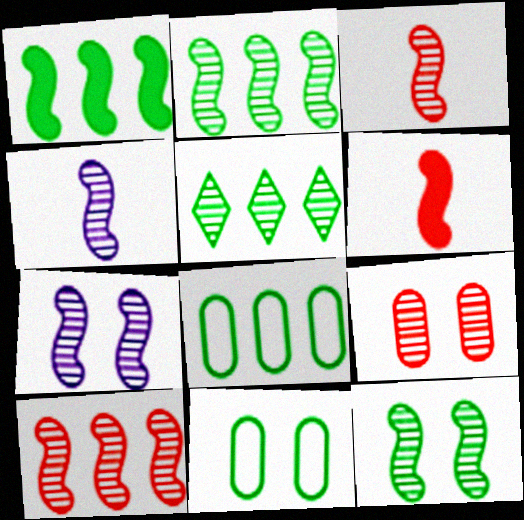[[1, 5, 8], 
[2, 3, 7], 
[4, 5, 9], 
[4, 10, 12]]